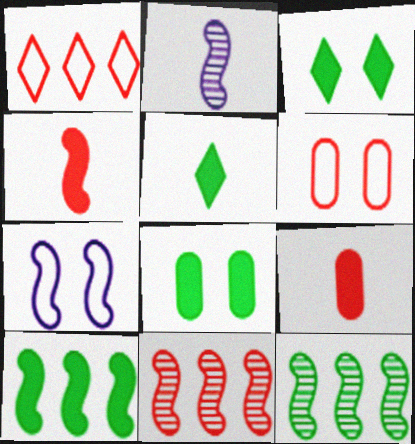[[1, 2, 8], 
[4, 7, 12], 
[5, 8, 10]]